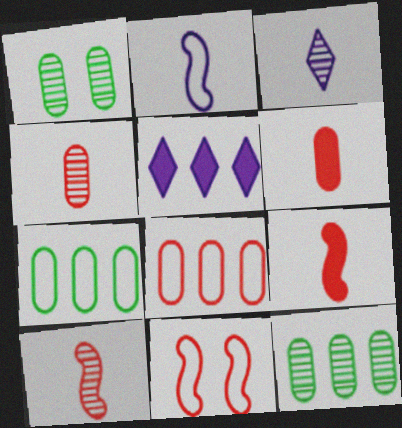[]